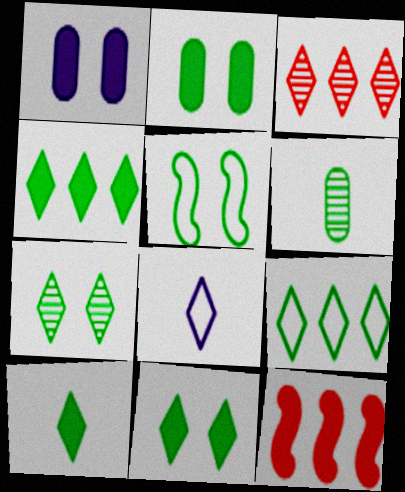[[1, 10, 12], 
[2, 5, 7], 
[3, 8, 11], 
[4, 5, 6], 
[4, 10, 11], 
[7, 9, 10]]